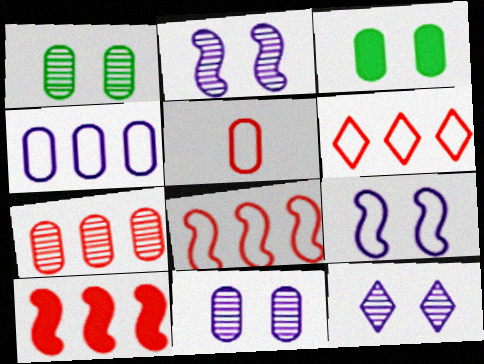[[2, 11, 12], 
[6, 7, 10]]